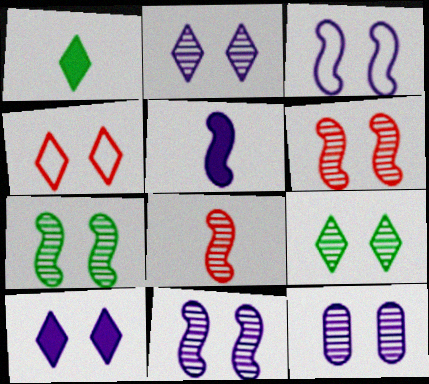[[2, 11, 12], 
[3, 10, 12], 
[4, 9, 10], 
[6, 7, 11], 
[6, 9, 12]]